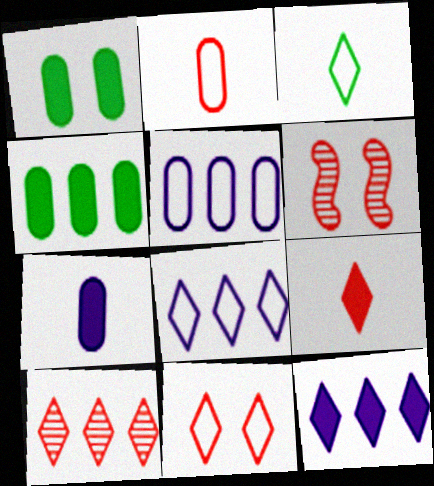[[3, 8, 11], 
[9, 10, 11]]